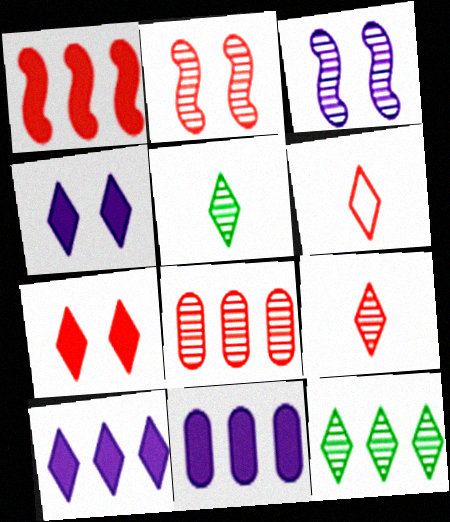[[2, 8, 9], 
[3, 5, 8], 
[4, 6, 12]]